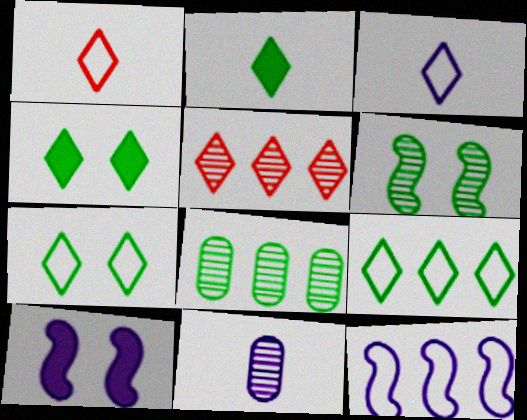[[1, 8, 10], 
[3, 4, 5], 
[5, 6, 11]]